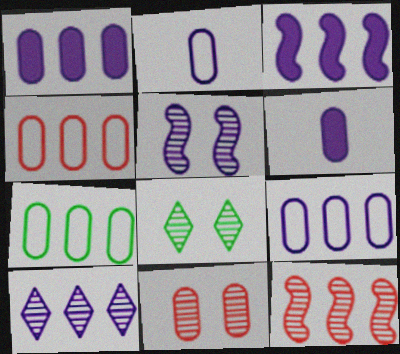[[3, 9, 10], 
[4, 7, 9], 
[5, 8, 11], 
[6, 7, 11]]